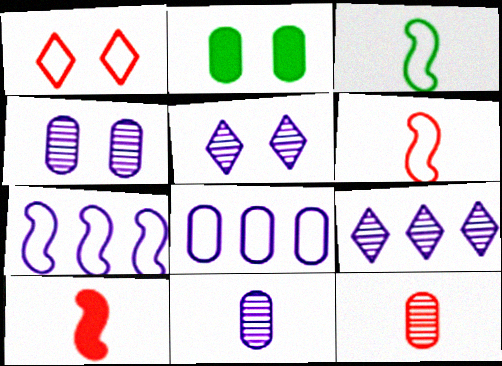[[1, 3, 8], 
[2, 6, 9], 
[2, 8, 12]]